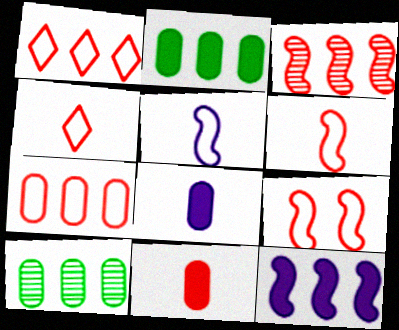[[1, 10, 12], 
[4, 7, 9]]